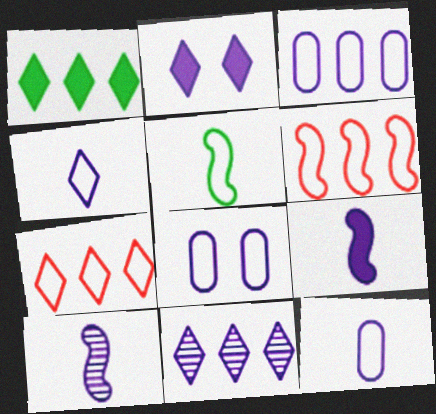[[1, 7, 11], 
[2, 3, 10], 
[2, 4, 11], 
[3, 8, 12], 
[5, 7, 8], 
[8, 9, 11]]